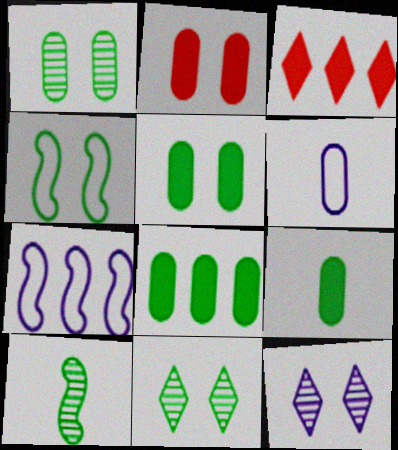[[2, 4, 12], 
[4, 5, 11], 
[5, 8, 9]]